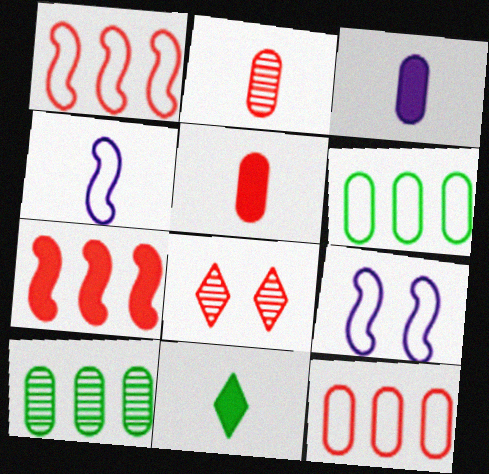[[1, 5, 8], 
[2, 4, 11]]